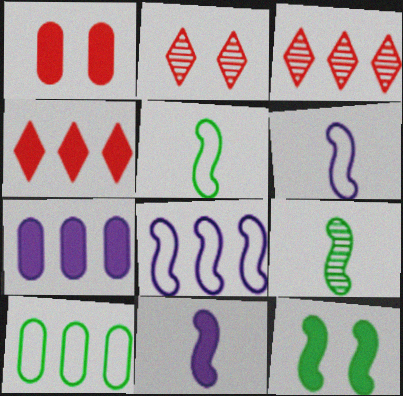[[2, 5, 7], 
[2, 10, 11]]